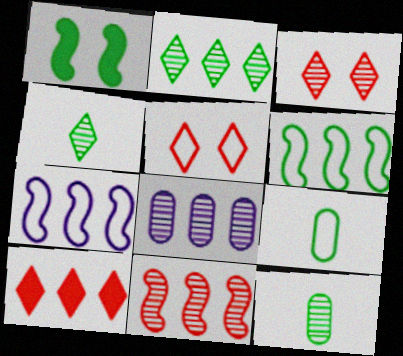[[1, 2, 9], 
[2, 8, 11], 
[5, 7, 9], 
[6, 8, 10]]